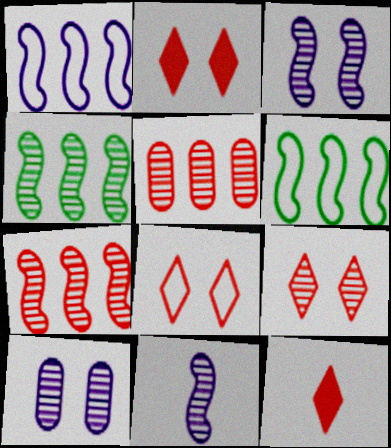[[2, 8, 9], 
[6, 10, 12]]